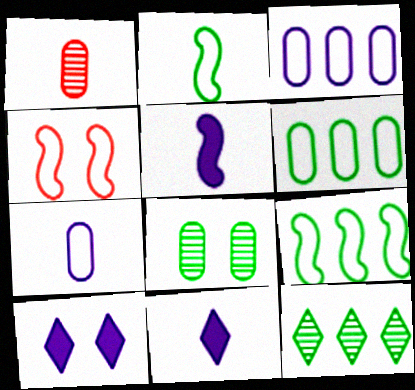[[1, 2, 11], 
[1, 9, 10], 
[4, 8, 10]]